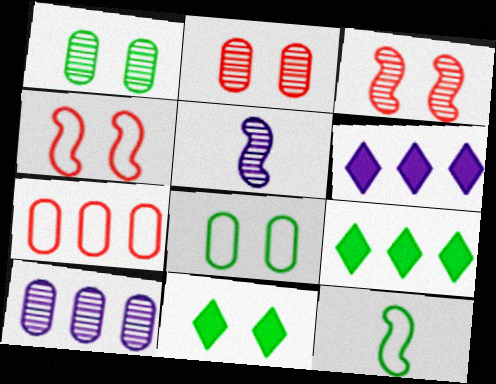[[1, 9, 12], 
[2, 6, 12], 
[5, 7, 11]]